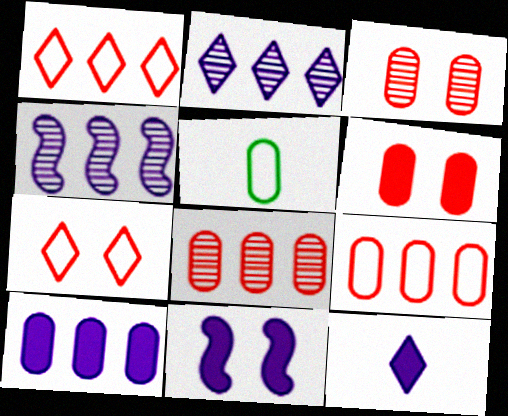[[3, 5, 10], 
[10, 11, 12]]